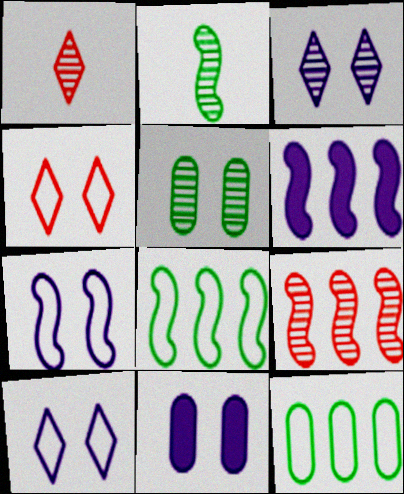[[1, 8, 11], 
[3, 7, 11], 
[6, 8, 9]]